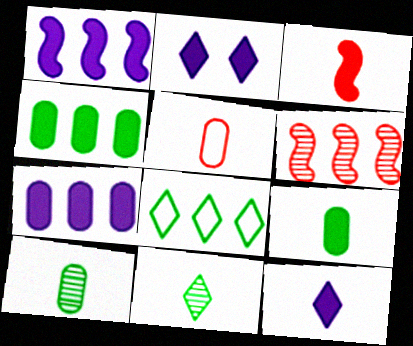[[2, 3, 4], 
[3, 9, 12], 
[6, 7, 8]]